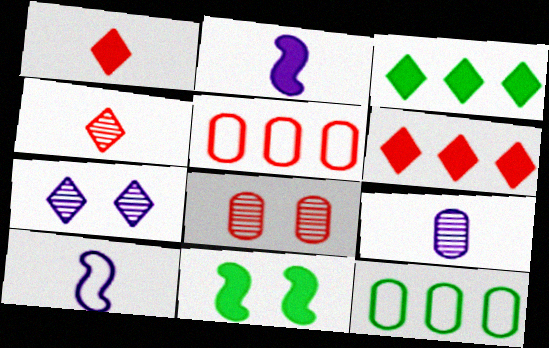[[3, 8, 10]]